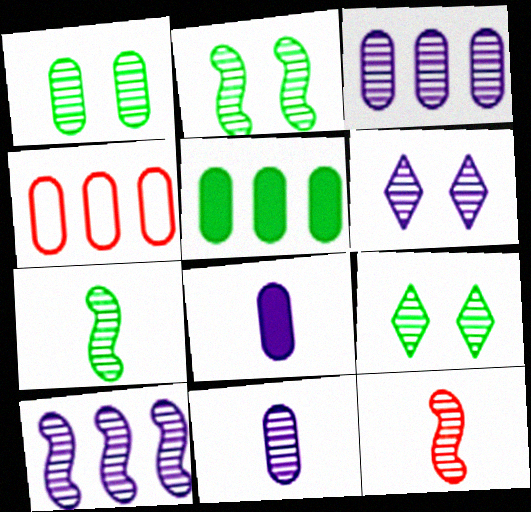[[1, 2, 9], 
[1, 4, 8], 
[2, 10, 12], 
[3, 4, 5], 
[3, 9, 12], 
[6, 10, 11]]